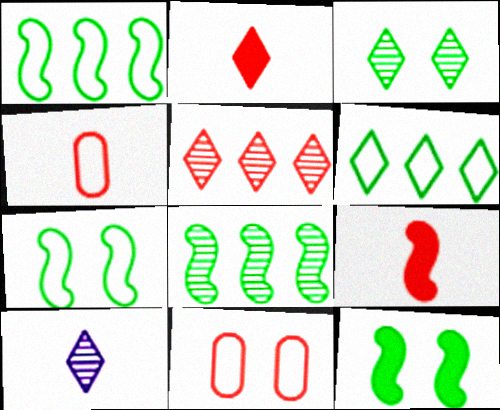[[3, 5, 10], 
[5, 9, 11]]